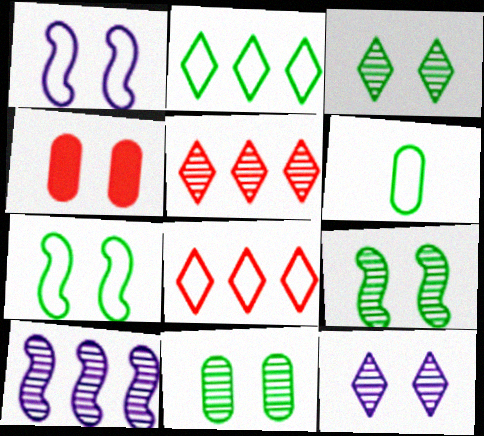[[1, 3, 4], 
[1, 6, 8], 
[2, 6, 7], 
[3, 9, 11], 
[4, 7, 12]]